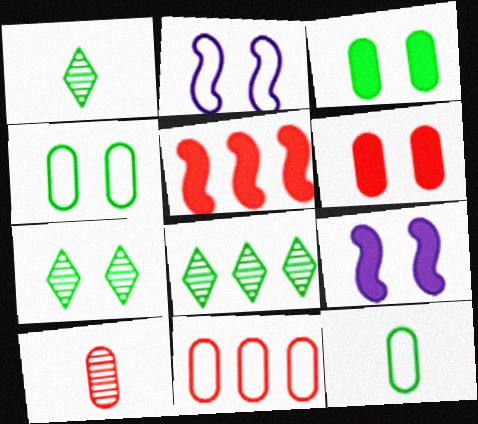[[1, 7, 8], 
[1, 9, 11], 
[2, 6, 7], 
[6, 10, 11]]